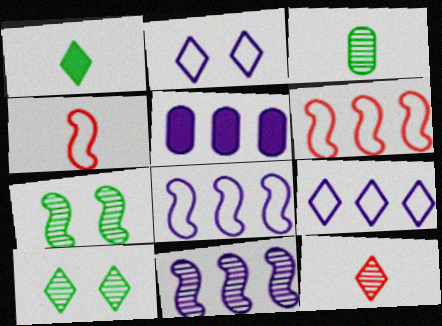[[4, 5, 10], 
[5, 9, 11]]